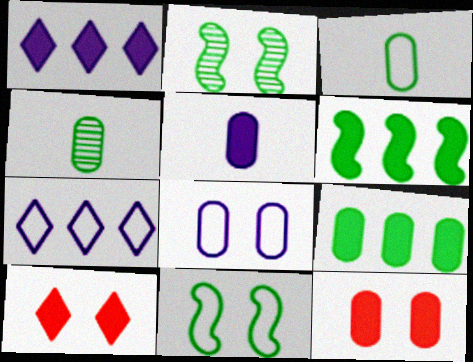[[2, 8, 10], 
[5, 6, 10], 
[5, 9, 12]]